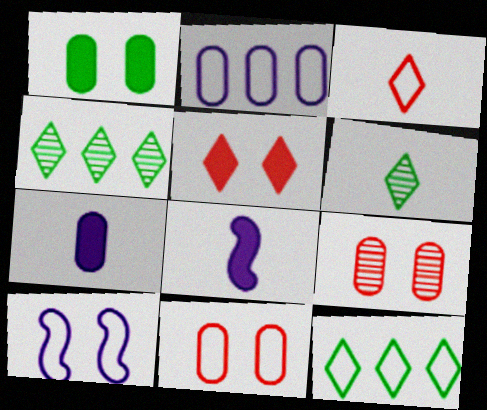[[4, 8, 11], 
[8, 9, 12]]